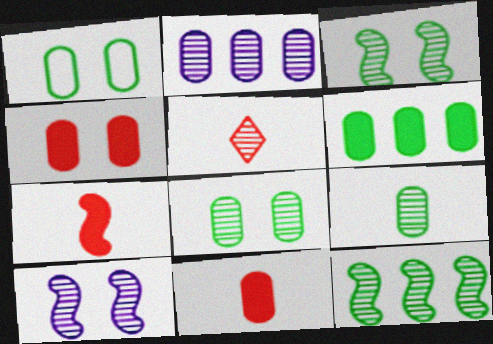[[1, 2, 11], 
[1, 6, 9], 
[2, 3, 5]]